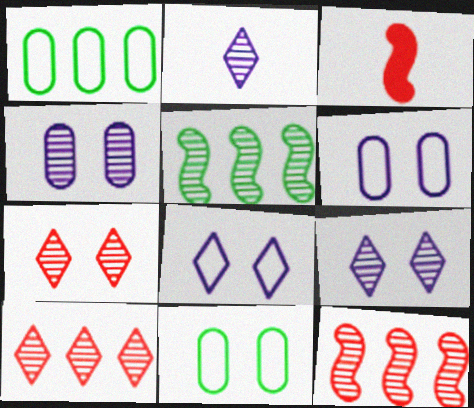[[1, 3, 9]]